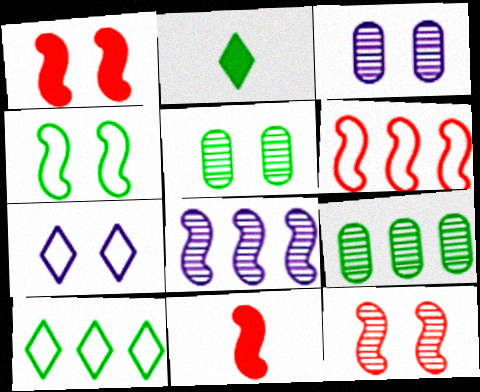[[1, 5, 7], 
[2, 3, 6], 
[2, 4, 9], 
[3, 10, 11], 
[4, 8, 11], 
[6, 11, 12], 
[7, 9, 11]]